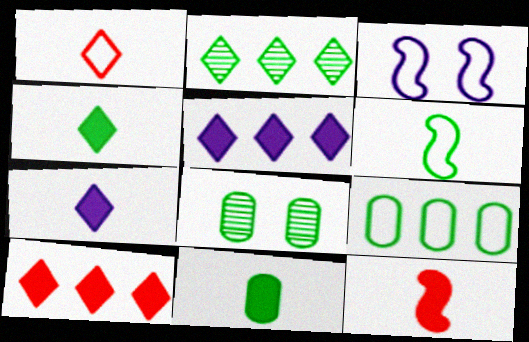[[1, 3, 9], 
[7, 11, 12], 
[8, 9, 11]]